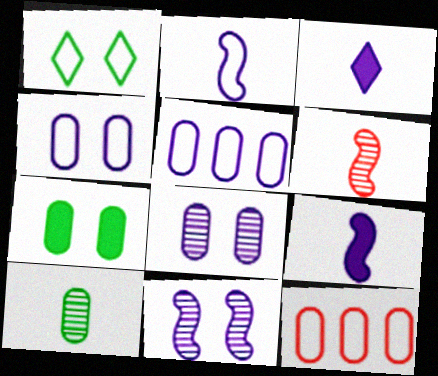[[1, 2, 12], 
[3, 5, 11]]